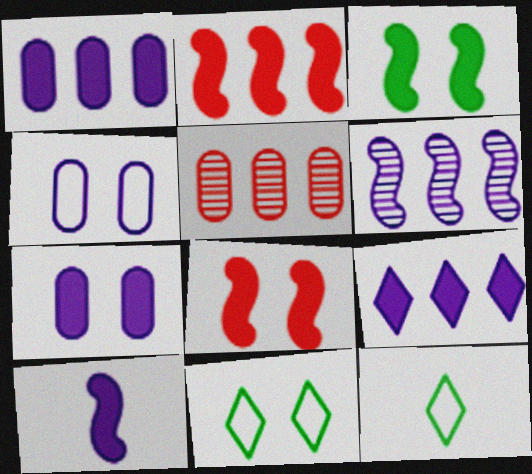[[2, 3, 10], 
[5, 10, 11], 
[7, 9, 10]]